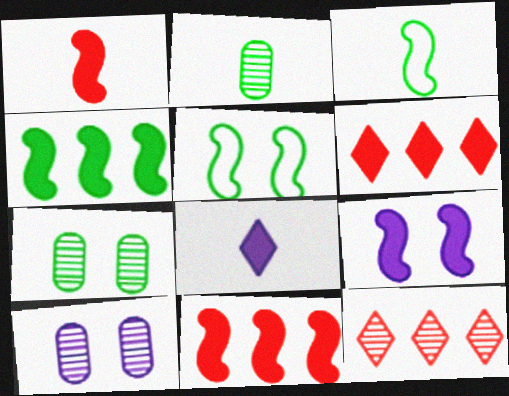[[1, 4, 9], 
[3, 6, 10]]